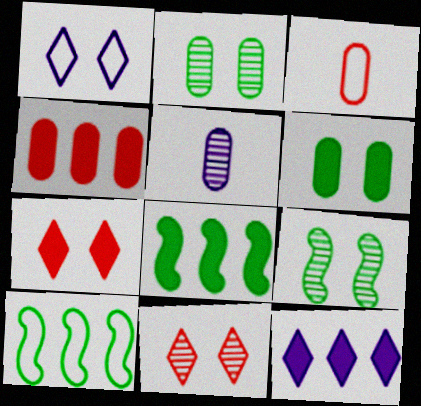[[1, 3, 10], 
[3, 9, 12], 
[4, 8, 12], 
[5, 7, 10]]